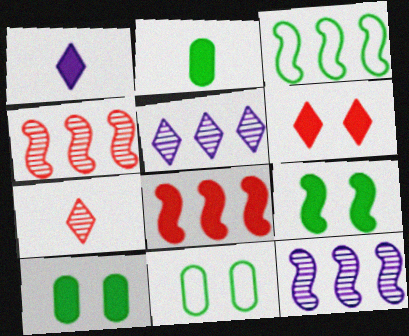[[1, 4, 11], 
[1, 8, 10], 
[3, 8, 12]]